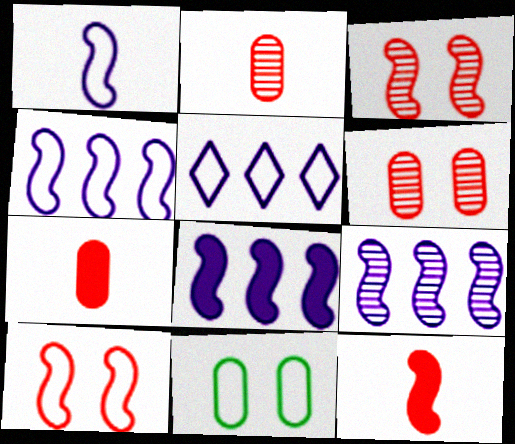[[4, 8, 9]]